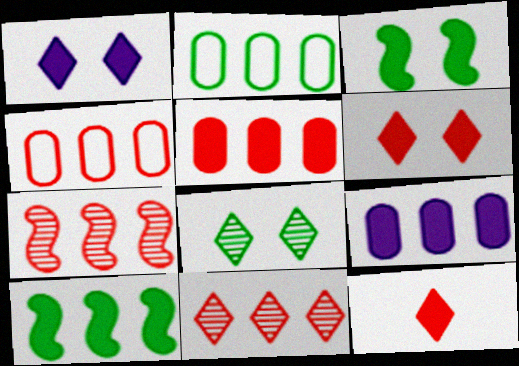[[3, 9, 12]]